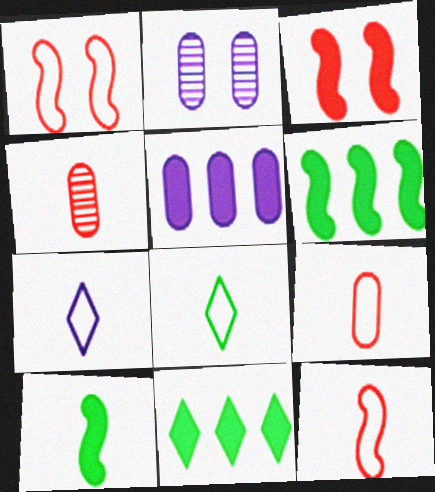[[2, 11, 12], 
[4, 7, 10]]